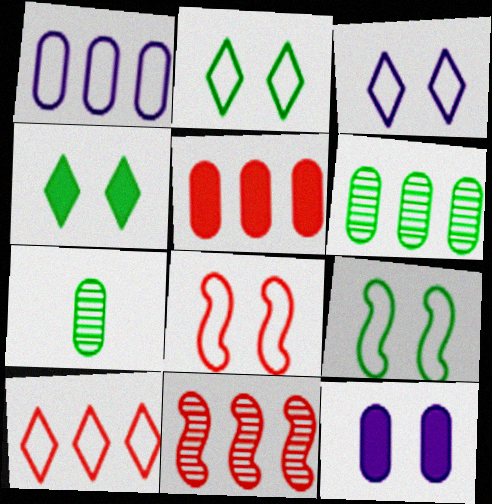[[1, 5, 6], 
[5, 10, 11]]